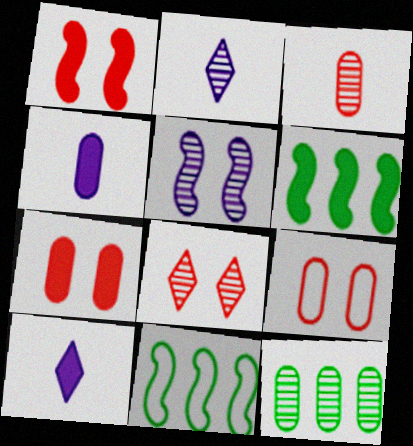[[1, 8, 9], 
[2, 6, 9], 
[2, 7, 11], 
[4, 8, 11], 
[4, 9, 12], 
[6, 7, 10]]